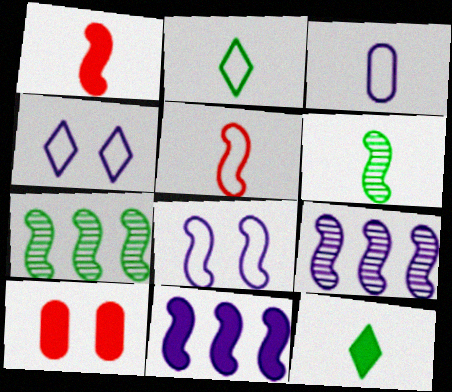[[1, 7, 8], 
[2, 3, 5], 
[2, 9, 10], 
[10, 11, 12]]